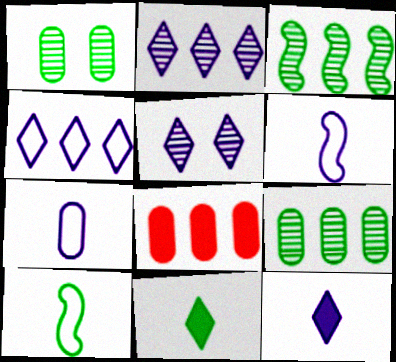[[1, 7, 8], 
[3, 4, 8], 
[4, 5, 12], 
[5, 8, 10]]